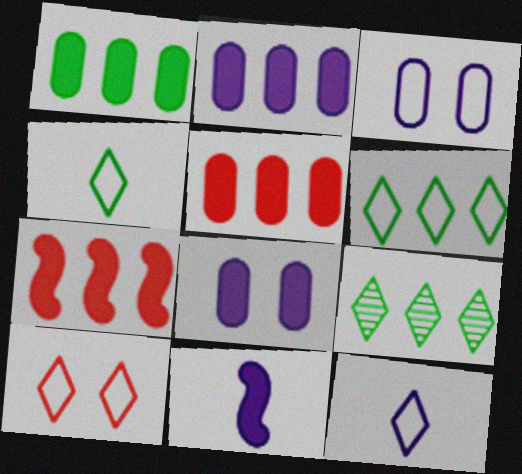[[1, 2, 5], 
[6, 10, 12]]